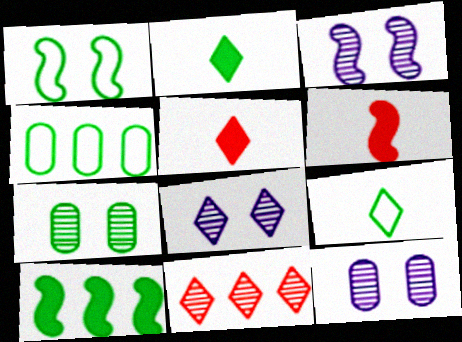[[1, 4, 9], 
[3, 4, 5], 
[3, 8, 12], 
[4, 6, 8], 
[7, 9, 10]]